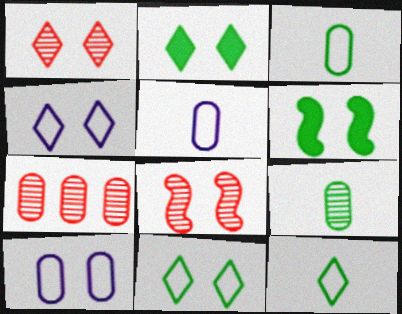[[1, 2, 4], 
[1, 6, 10], 
[2, 8, 10]]